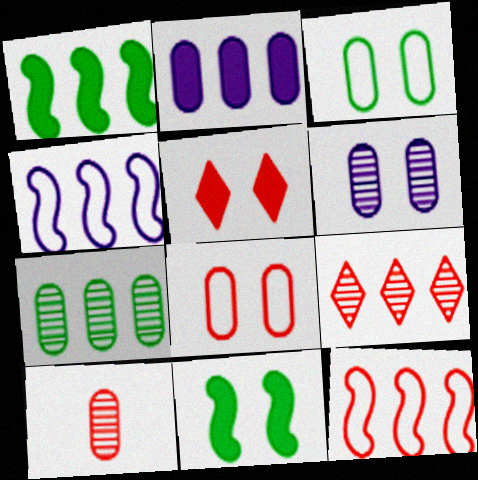[[2, 3, 10], 
[5, 10, 12], 
[6, 7, 10]]